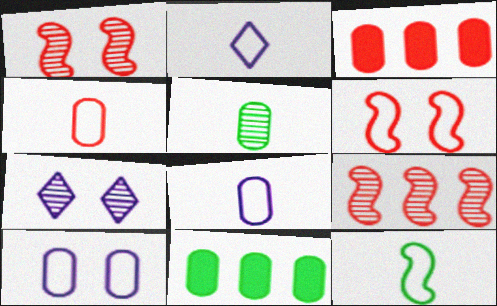[[1, 2, 11], 
[2, 4, 12], 
[3, 5, 10], 
[3, 7, 12], 
[5, 7, 9]]